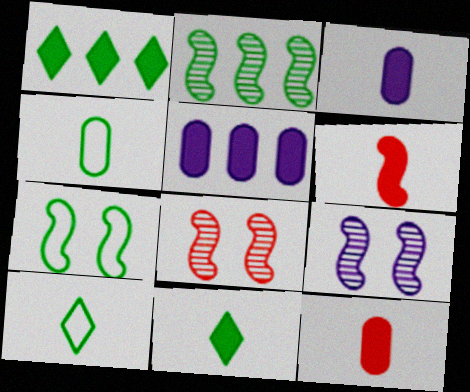[[3, 6, 11], 
[5, 8, 10]]